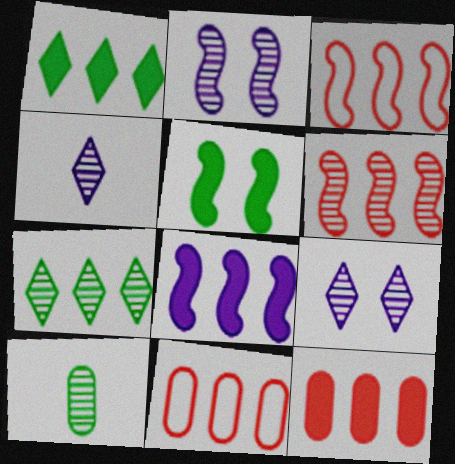[[1, 8, 12], 
[4, 5, 11], 
[6, 9, 10], 
[7, 8, 11]]